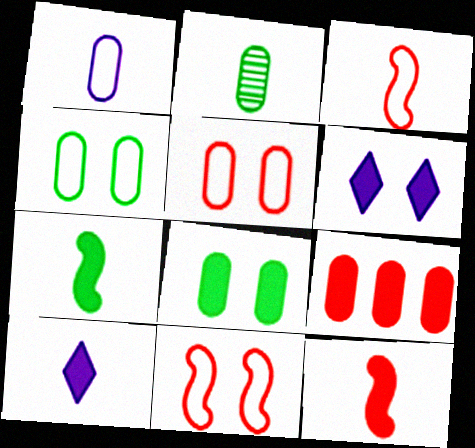[[2, 3, 10], 
[6, 7, 9]]